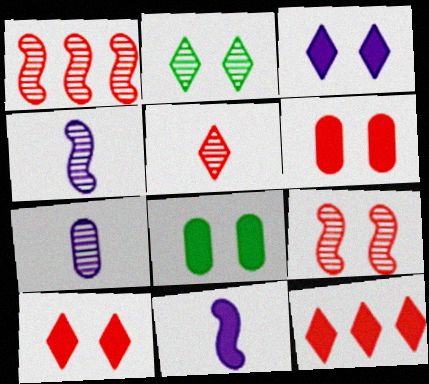[[1, 2, 7], 
[8, 11, 12]]